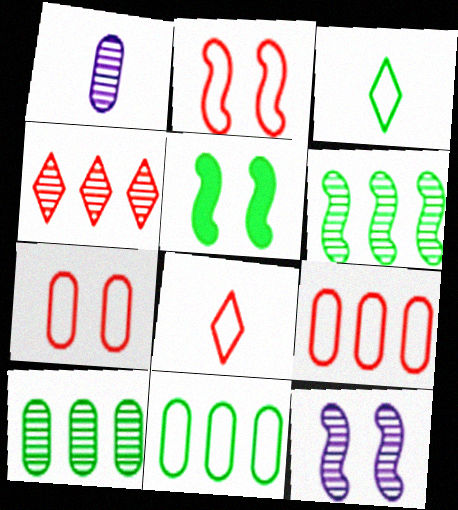[[2, 5, 12], 
[2, 8, 9], 
[3, 5, 10]]